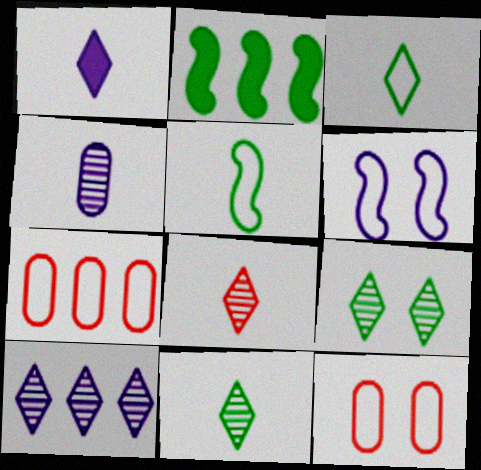[[1, 3, 8], 
[2, 7, 10], 
[3, 6, 7], 
[8, 9, 10]]